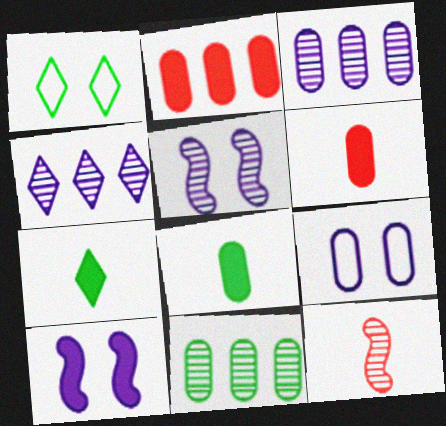[[2, 7, 10], 
[6, 9, 11]]